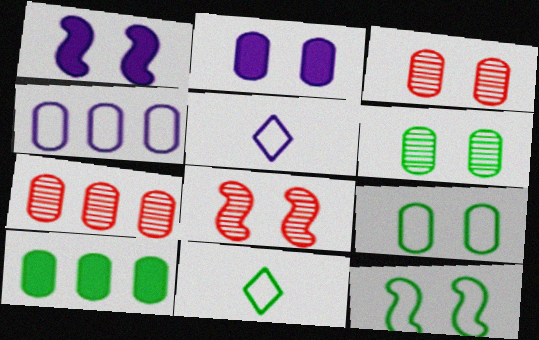[[1, 7, 11], 
[1, 8, 12], 
[2, 3, 9], 
[4, 7, 10], 
[5, 8, 10]]